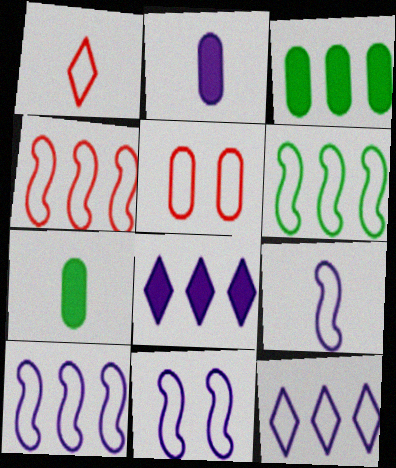[[1, 4, 5], 
[4, 6, 10], 
[9, 10, 11]]